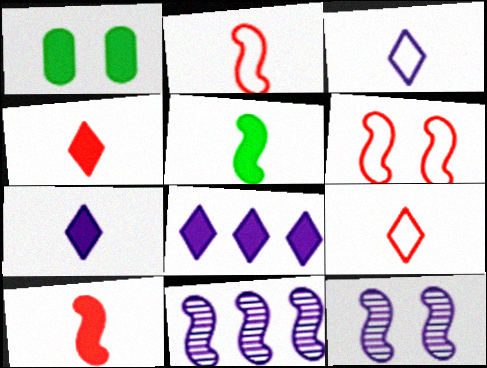[[1, 8, 10], 
[1, 9, 11], 
[5, 6, 11]]